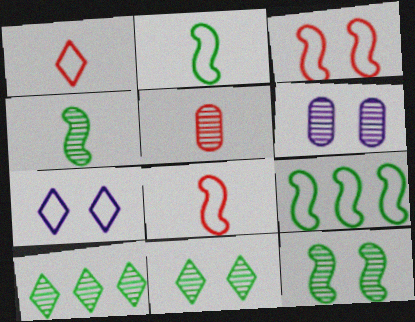[]